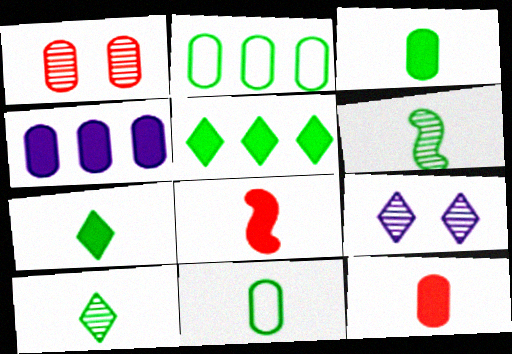[[1, 4, 11], 
[2, 8, 9], 
[6, 7, 11]]